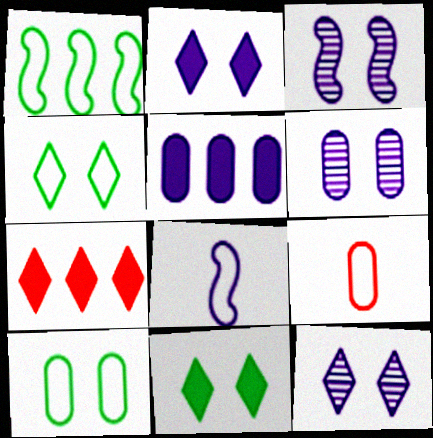[[3, 6, 12], 
[5, 8, 12]]